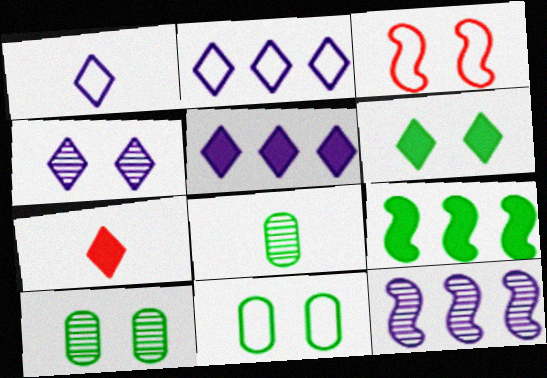[[1, 4, 5], 
[3, 5, 8], 
[5, 6, 7], 
[7, 11, 12]]